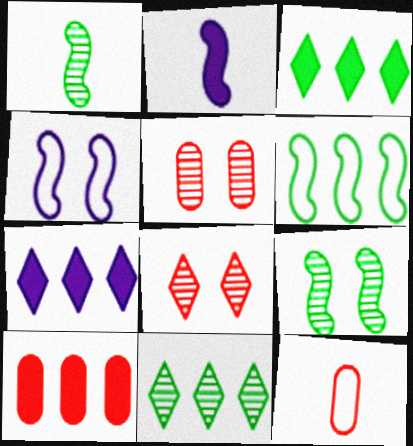[[5, 10, 12], 
[7, 9, 12]]